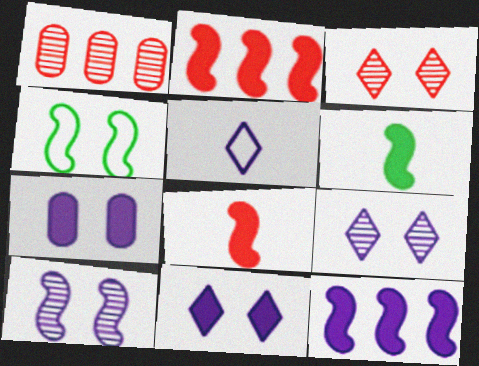[[3, 4, 7]]